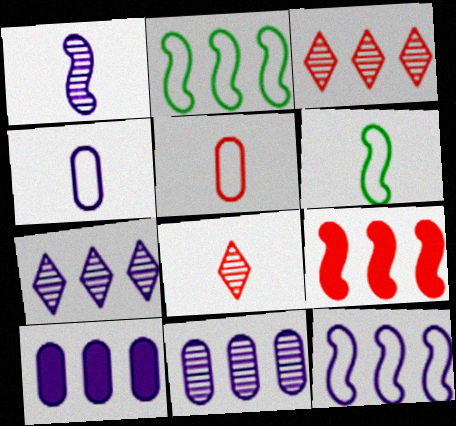[[2, 3, 10], 
[7, 10, 12]]